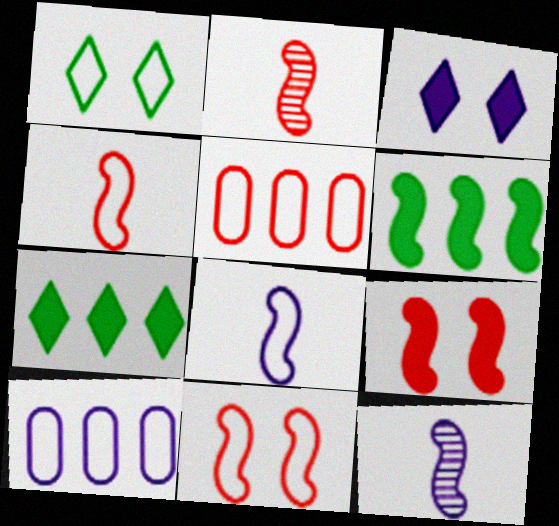[[1, 4, 10], 
[1, 5, 8], 
[3, 10, 12], 
[6, 11, 12]]